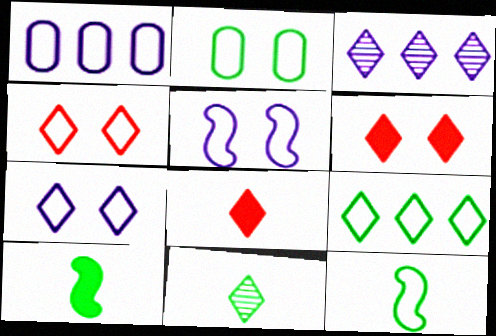[[1, 4, 12], 
[2, 4, 5], 
[2, 9, 12]]